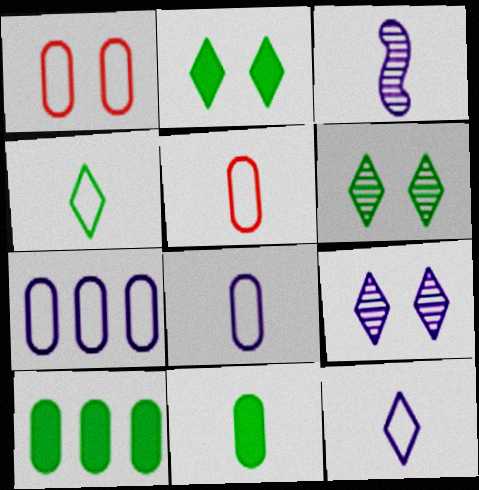[]